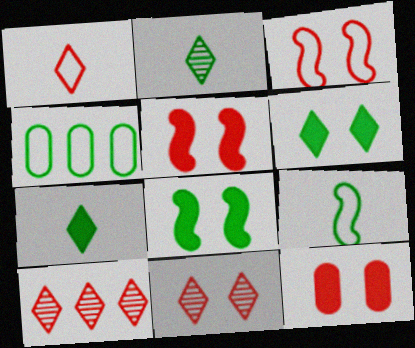[[2, 4, 8], 
[3, 11, 12]]